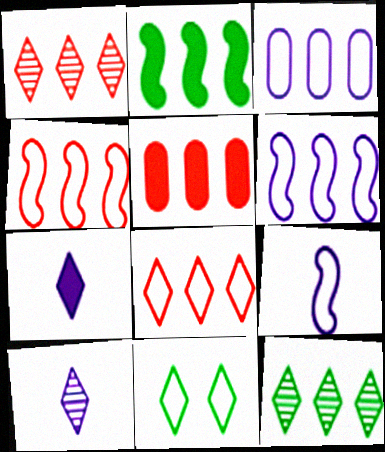[[1, 2, 3], 
[1, 4, 5], 
[1, 7, 11], 
[5, 6, 12]]